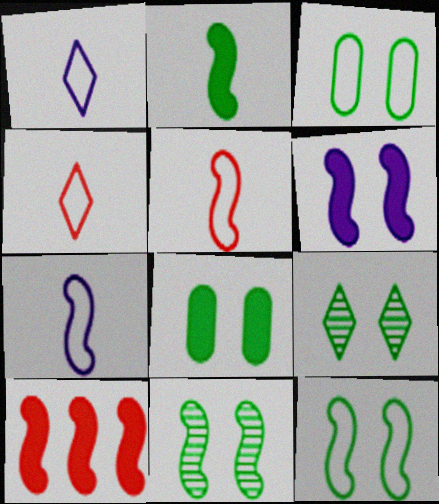[[2, 6, 10], 
[7, 10, 11], 
[8, 9, 12]]